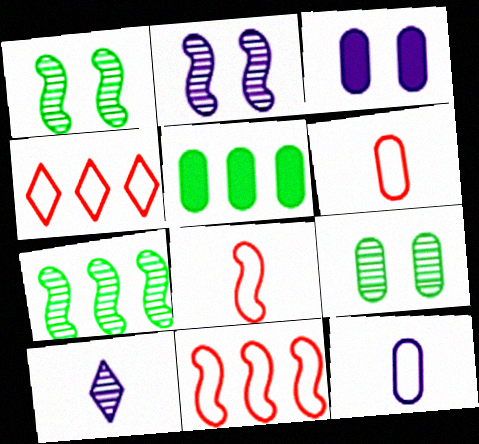[]